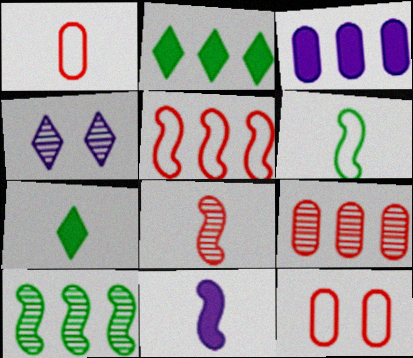[[6, 8, 11]]